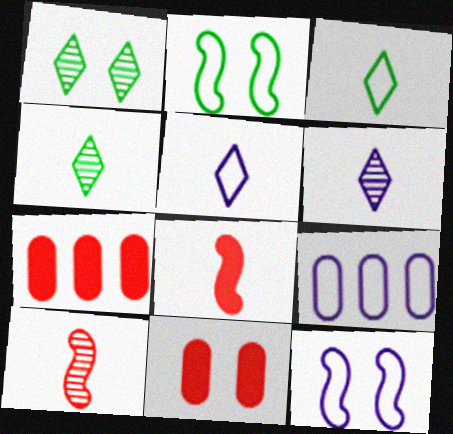[[1, 8, 9], 
[1, 11, 12], 
[2, 6, 7], 
[4, 7, 12], 
[5, 9, 12]]